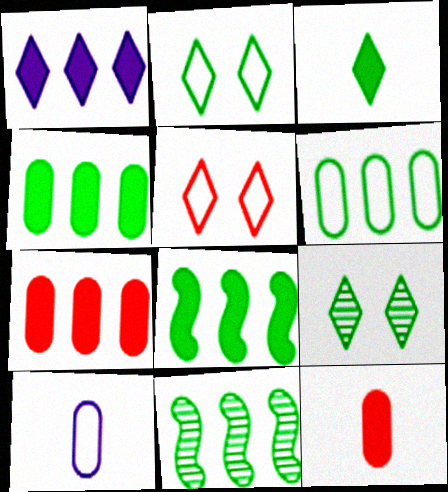[[1, 7, 8]]